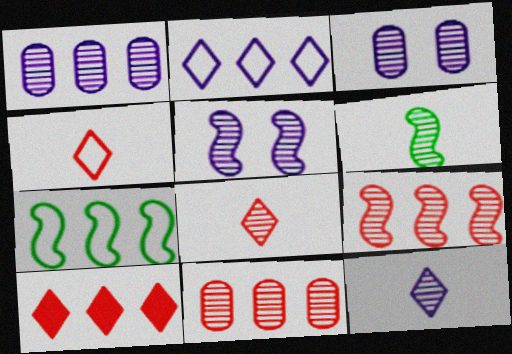[[1, 5, 12], 
[1, 7, 10], 
[5, 6, 9]]